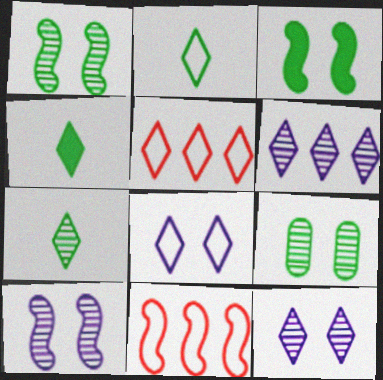[[2, 4, 7], 
[2, 5, 8], 
[4, 5, 12]]